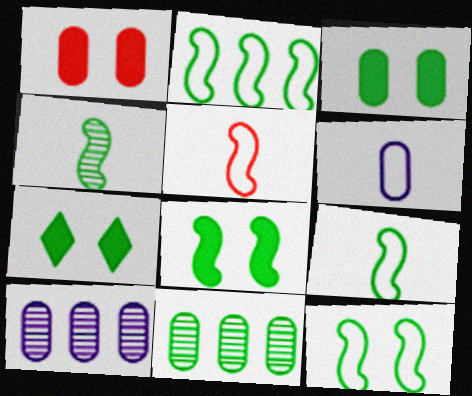[[1, 6, 11], 
[2, 4, 8], 
[2, 9, 12], 
[3, 7, 8], 
[5, 7, 10], 
[7, 9, 11]]